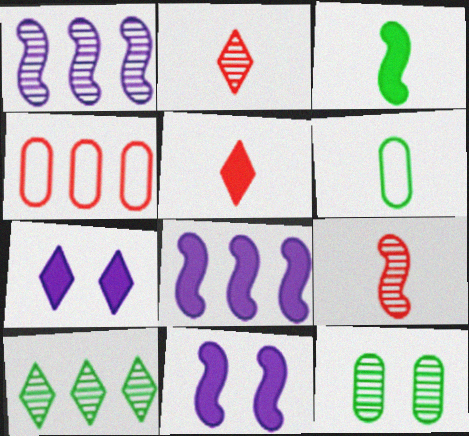[[1, 2, 12], 
[4, 8, 10]]